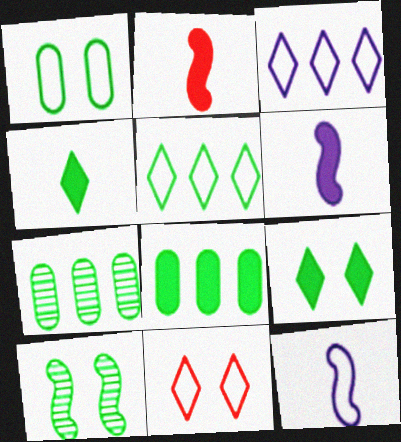[[1, 9, 10], 
[6, 7, 11]]